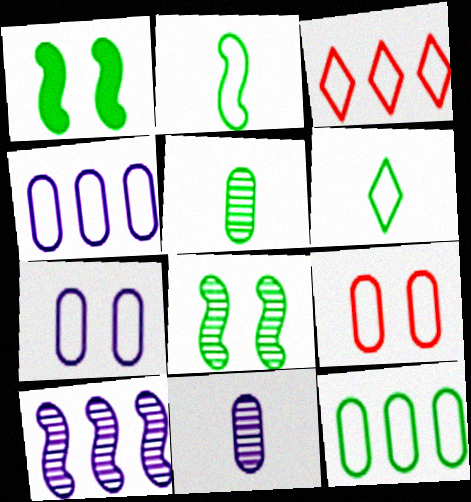[[1, 3, 11], 
[2, 3, 7]]